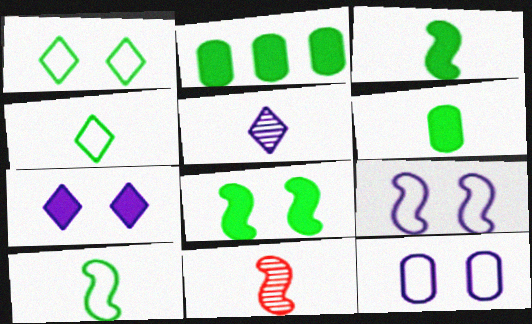[]